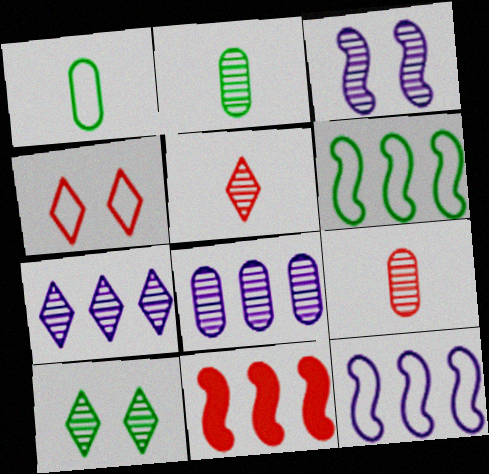[[1, 4, 12], 
[4, 9, 11], 
[5, 7, 10]]